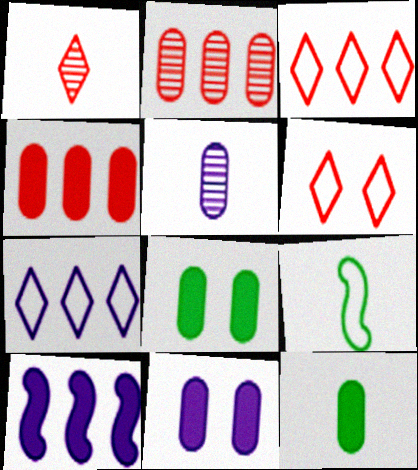[[4, 11, 12]]